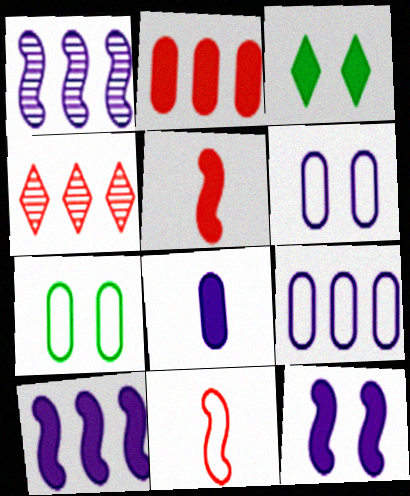[]